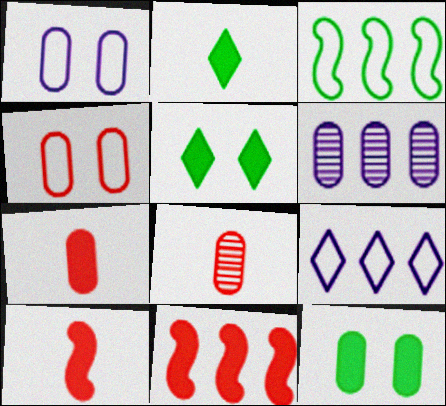[]